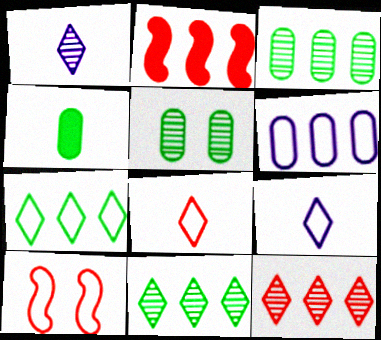[[2, 5, 9], 
[2, 6, 11]]